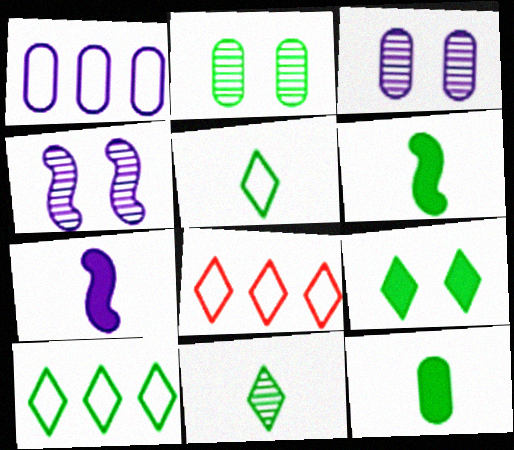[[2, 6, 10], 
[2, 7, 8], 
[3, 6, 8], 
[4, 8, 12], 
[9, 10, 11]]